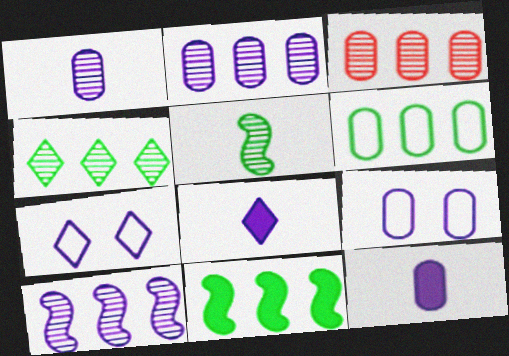[[2, 9, 12], 
[3, 4, 10], 
[4, 6, 11], 
[7, 10, 12], 
[8, 9, 10]]